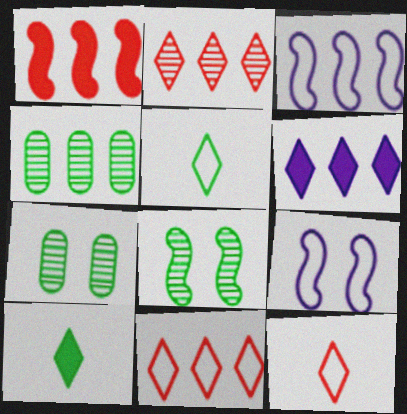[]